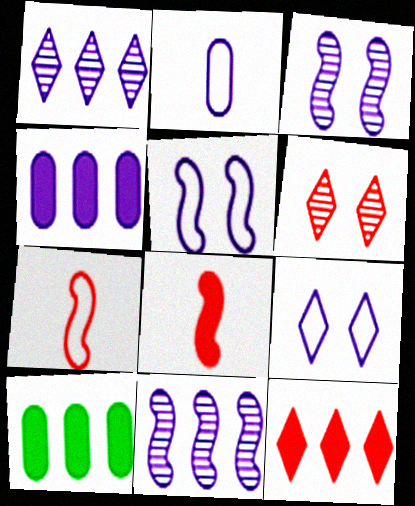[]